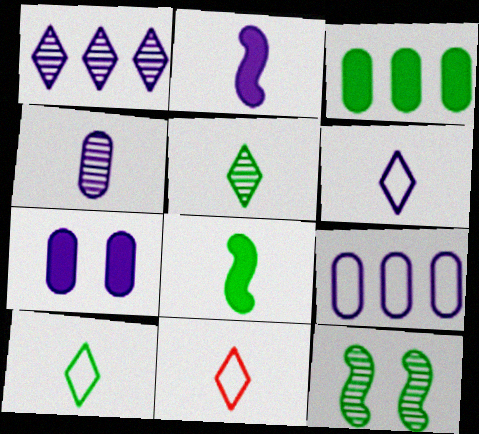[[2, 4, 6], 
[3, 10, 12], 
[4, 7, 9], 
[4, 8, 11], 
[6, 10, 11]]